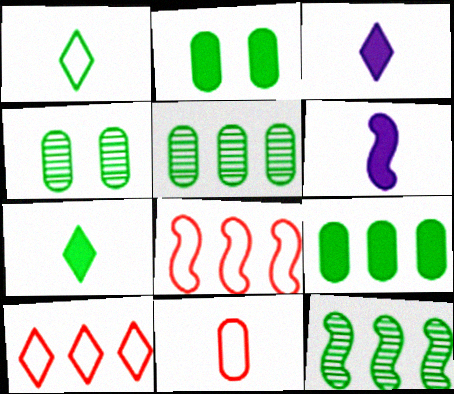[[1, 2, 12], 
[3, 4, 8], 
[4, 6, 10]]